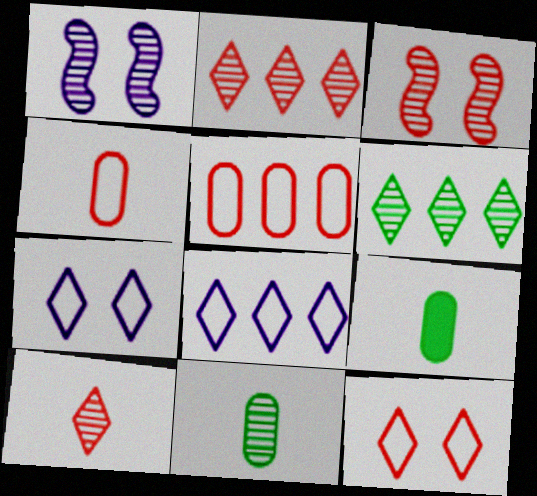[[1, 2, 11], 
[3, 8, 9]]